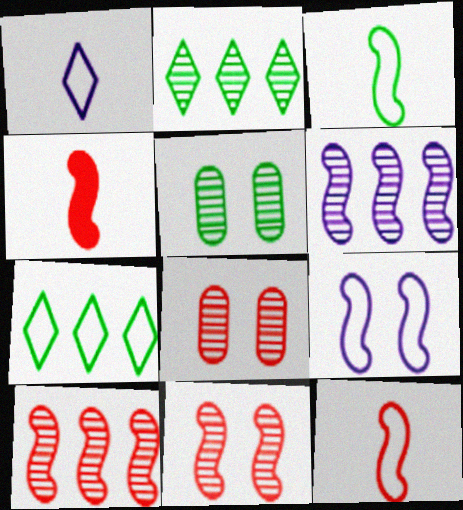[]